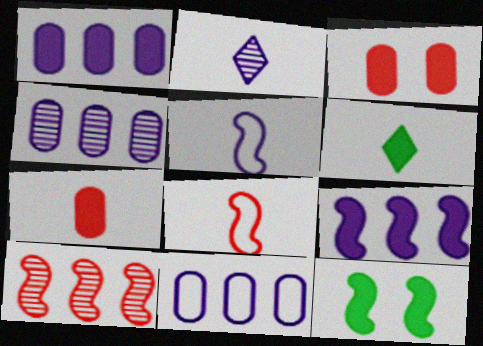[[1, 4, 11], 
[3, 6, 9], 
[5, 10, 12]]